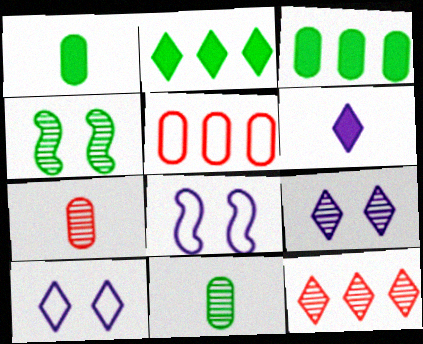[[1, 8, 12], 
[2, 7, 8], 
[4, 5, 6]]